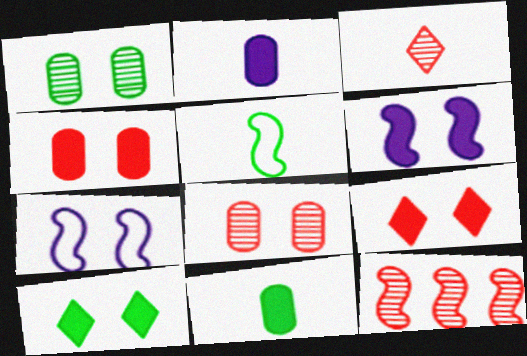[[1, 7, 9], 
[2, 3, 5], 
[3, 8, 12], 
[4, 6, 10], 
[5, 6, 12], 
[7, 8, 10]]